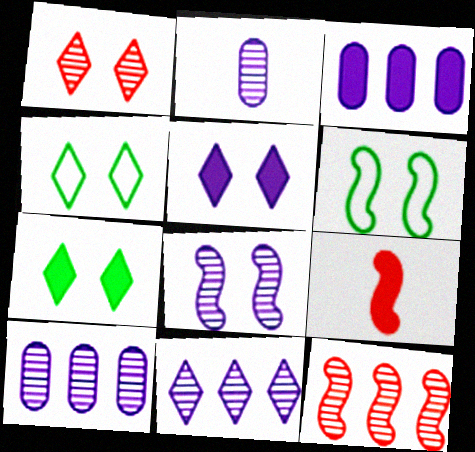[[1, 4, 5], 
[2, 8, 11], 
[3, 7, 9], 
[4, 9, 10]]